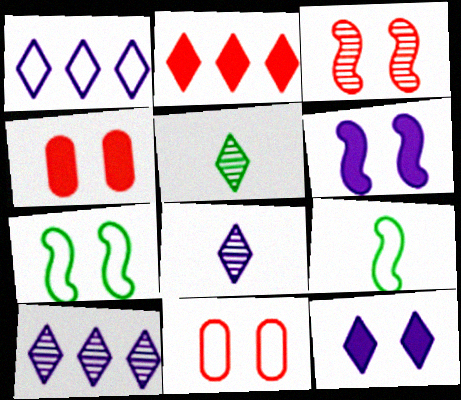[[1, 8, 12], 
[1, 9, 11], 
[3, 6, 7], 
[4, 9, 10]]